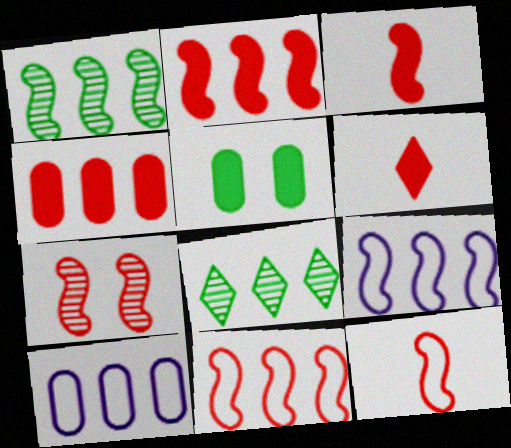[[1, 2, 9], 
[2, 7, 12], 
[2, 8, 10], 
[3, 7, 11], 
[4, 8, 9]]